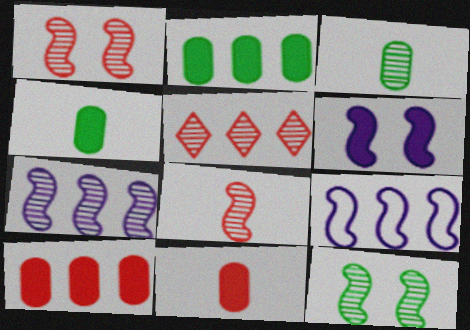[[2, 5, 9], 
[7, 8, 12]]